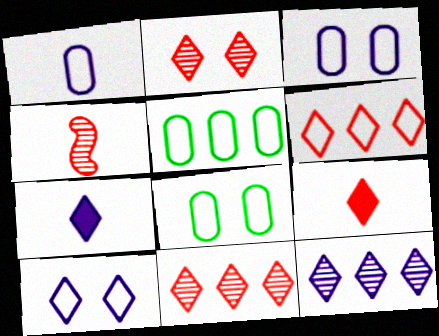[[2, 6, 9], 
[7, 10, 12]]